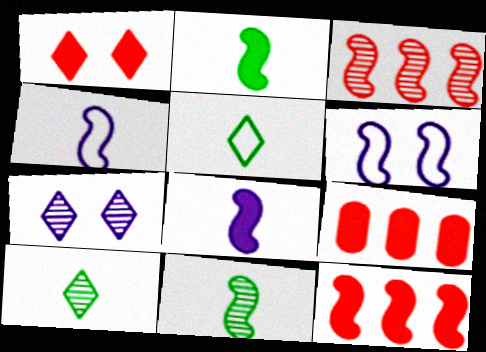[[2, 3, 6], 
[6, 9, 10], 
[6, 11, 12]]